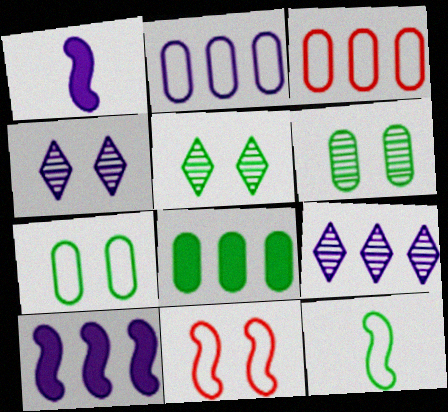[[1, 2, 4], 
[1, 3, 5], 
[2, 9, 10], 
[5, 8, 12]]